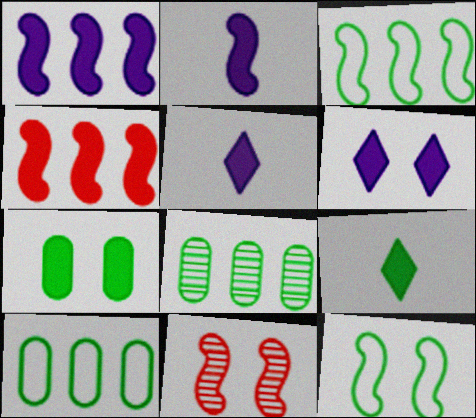[[2, 3, 11], 
[4, 5, 7], 
[5, 10, 11], 
[8, 9, 12]]